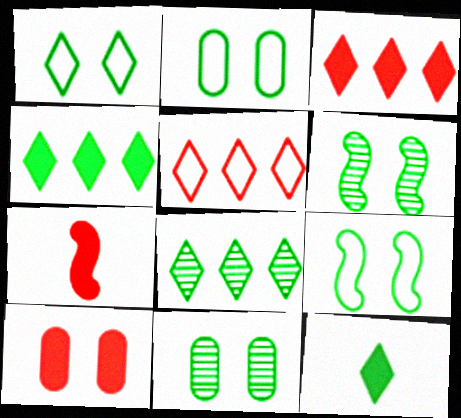[[1, 2, 9], 
[1, 8, 12], 
[3, 7, 10]]